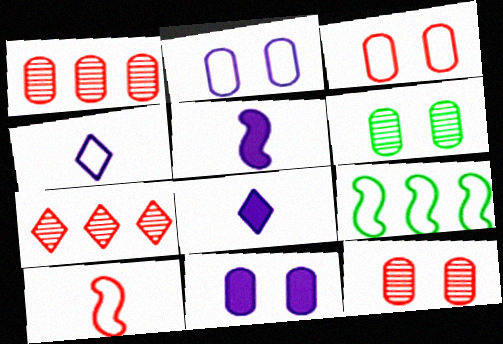[[3, 4, 9], 
[3, 6, 11], 
[8, 9, 12]]